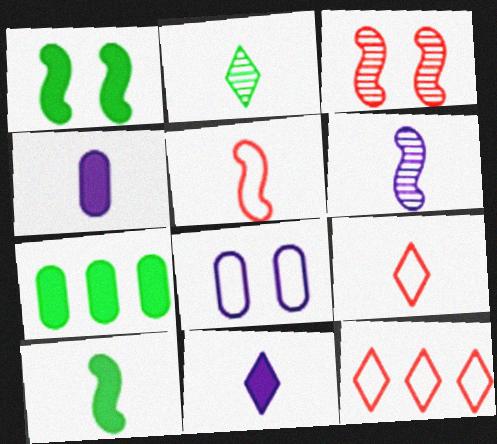[[2, 4, 5], 
[2, 9, 11], 
[5, 6, 10]]